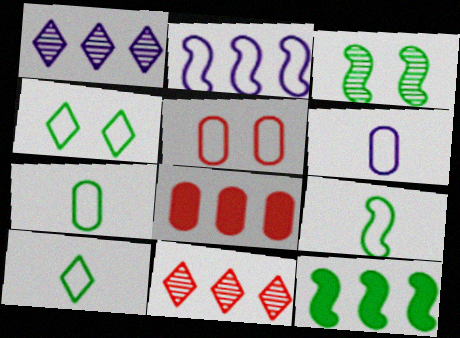[[2, 5, 10], 
[3, 9, 12], 
[7, 9, 10]]